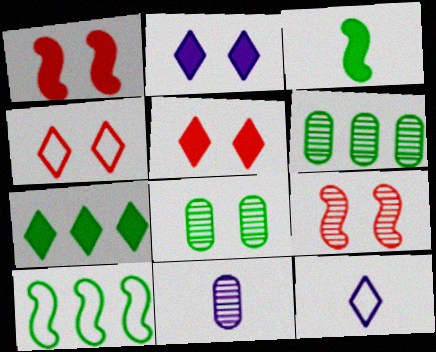[[1, 6, 12], 
[5, 10, 11], 
[6, 7, 10]]